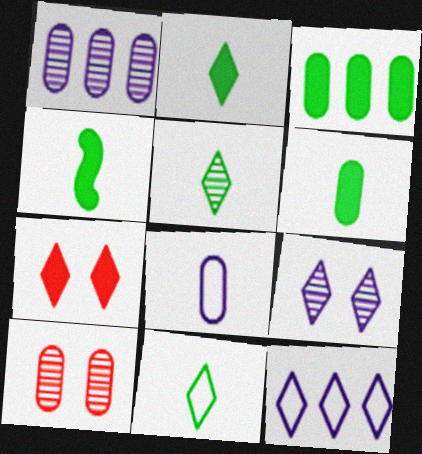[[2, 4, 6], 
[2, 5, 11], 
[3, 8, 10], 
[4, 10, 12], 
[5, 7, 12]]